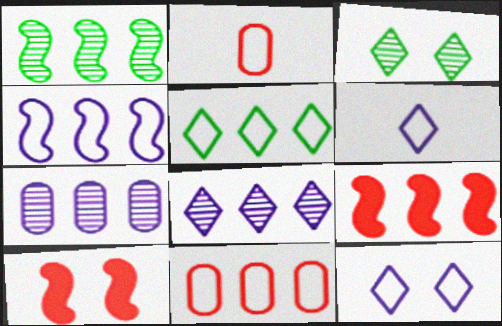[[1, 4, 9], 
[4, 5, 11], 
[5, 7, 9]]